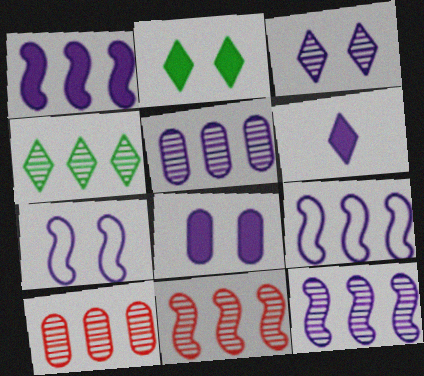[[1, 6, 8], 
[1, 9, 12], 
[3, 7, 8], 
[4, 5, 11], 
[4, 10, 12], 
[5, 6, 7]]